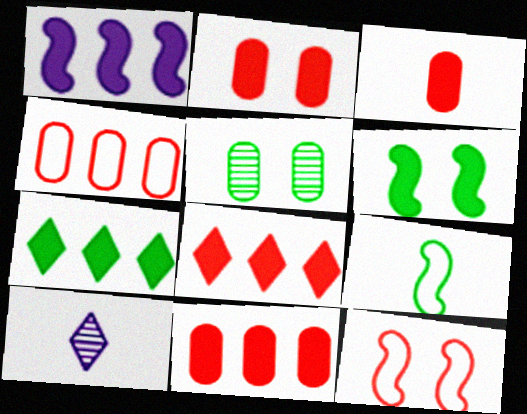[[1, 7, 11], 
[2, 3, 11], 
[3, 9, 10], 
[4, 6, 10], 
[5, 7, 9]]